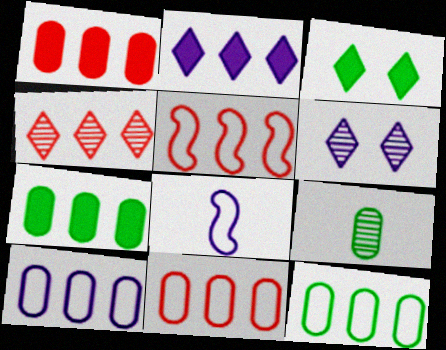[[1, 4, 5], 
[10, 11, 12]]